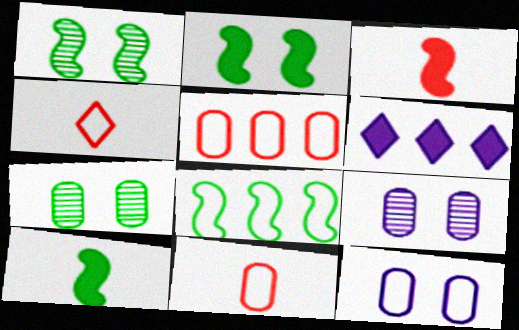[[1, 6, 11], 
[1, 8, 10], 
[4, 8, 12]]